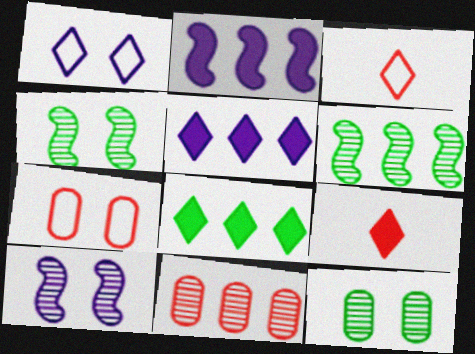[[2, 3, 12]]